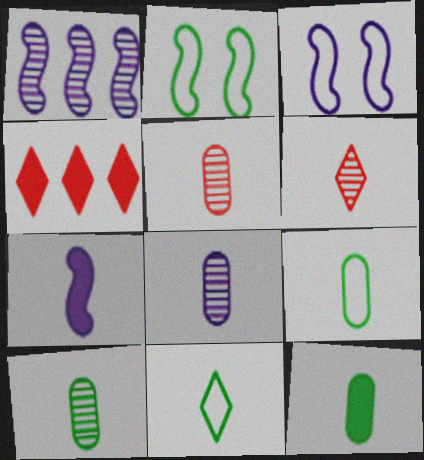[[1, 3, 7], 
[2, 4, 8], 
[3, 4, 10], 
[5, 7, 11], 
[5, 8, 10], 
[6, 7, 9], 
[9, 10, 12]]